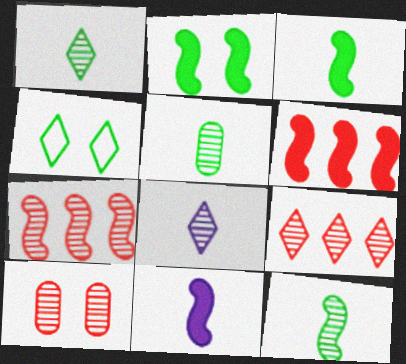[[1, 5, 12], 
[2, 6, 11]]